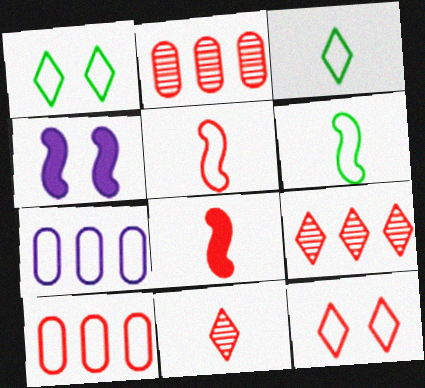[[1, 5, 7], 
[2, 3, 4], 
[2, 8, 12], 
[5, 10, 12], 
[6, 7, 12]]